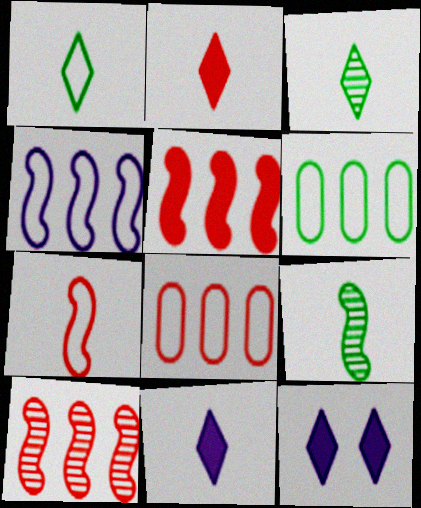[[8, 9, 12]]